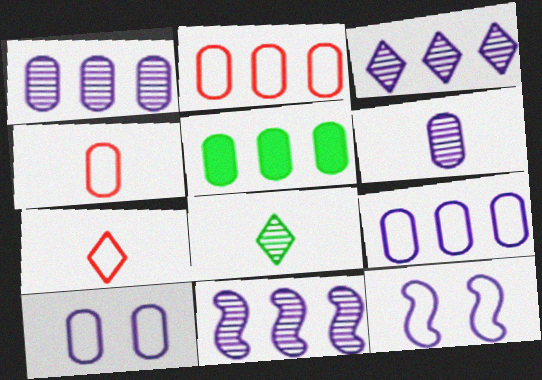[[1, 2, 5], 
[1, 3, 11]]